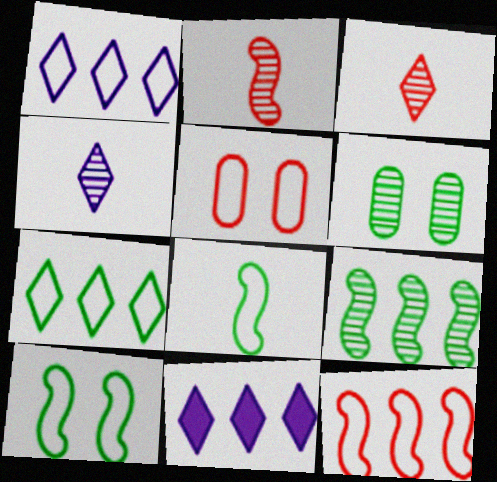[[1, 5, 8]]